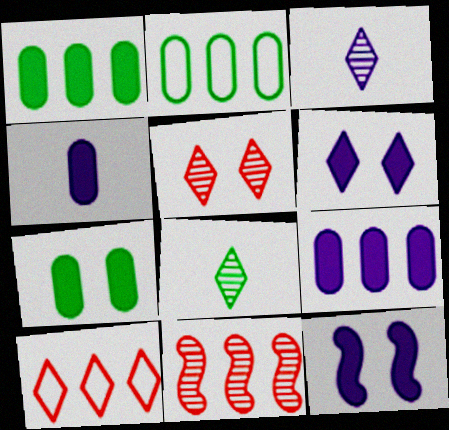[[6, 8, 10]]